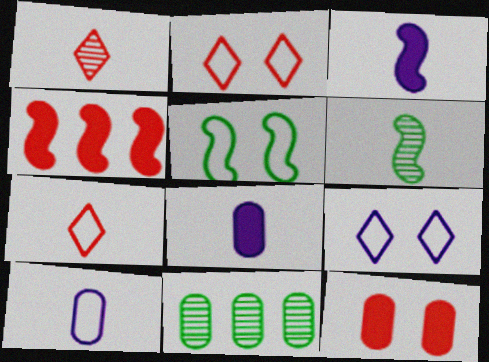[[2, 3, 11], 
[6, 7, 8], 
[10, 11, 12]]